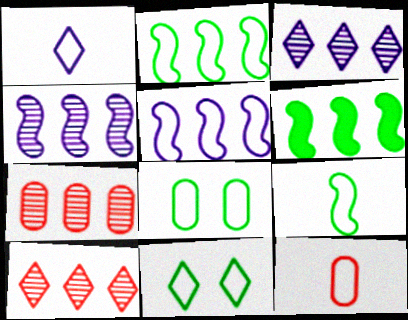[[1, 9, 12], 
[5, 11, 12]]